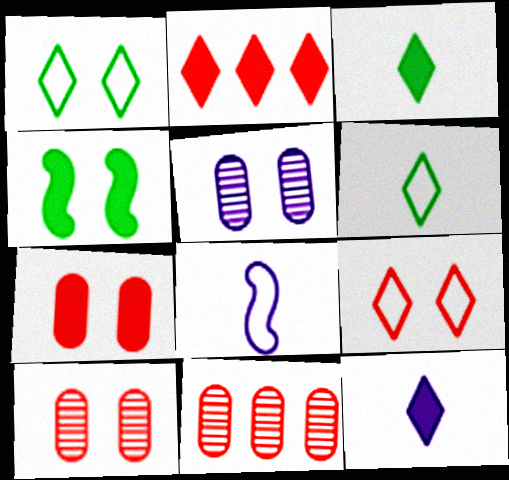[[4, 5, 9]]